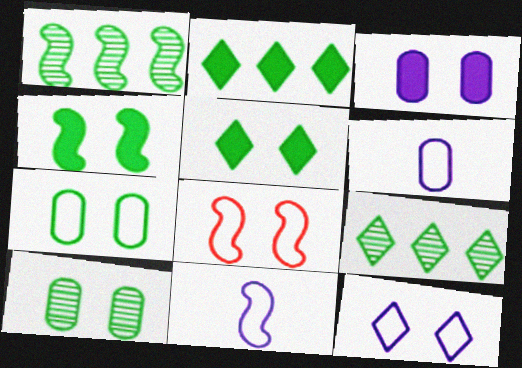[[7, 8, 12]]